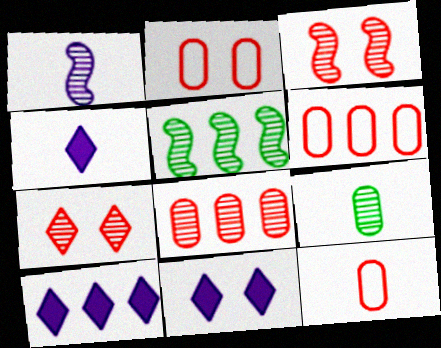[[1, 3, 5], 
[2, 4, 5], 
[2, 6, 12], 
[4, 10, 11], 
[5, 6, 10], 
[5, 11, 12]]